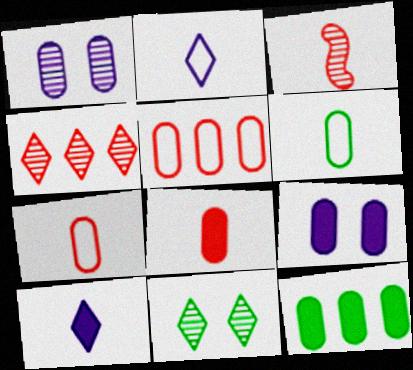[[1, 7, 12], 
[3, 6, 10], 
[8, 9, 12]]